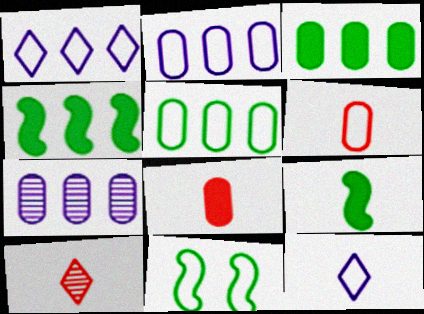[[1, 6, 11]]